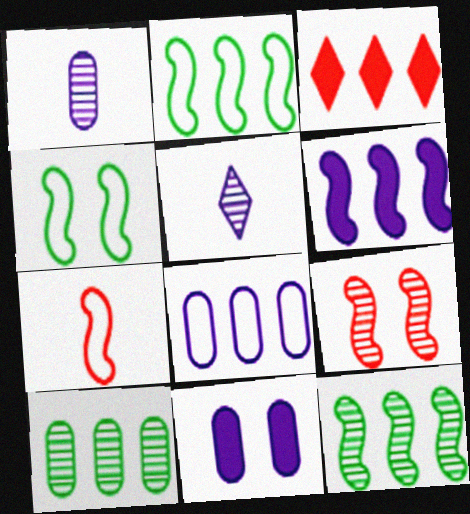[[1, 3, 4], 
[1, 8, 11], 
[3, 8, 12], 
[5, 9, 10]]